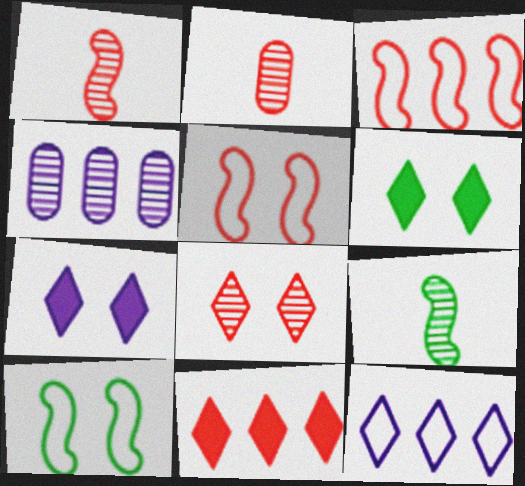[[2, 5, 11], 
[4, 8, 9]]